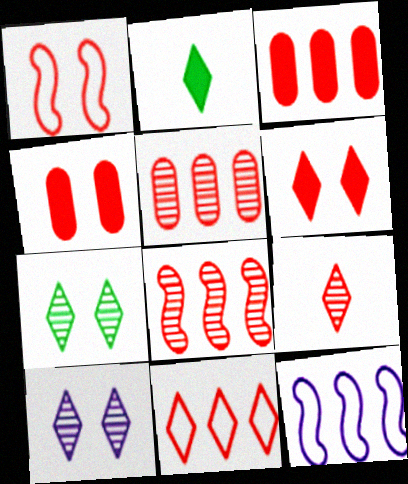[[1, 3, 9], 
[2, 10, 11], 
[3, 8, 11], 
[6, 9, 11]]